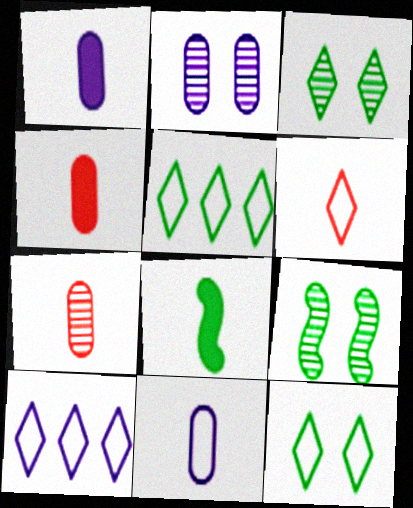[[4, 9, 10], 
[6, 10, 12]]